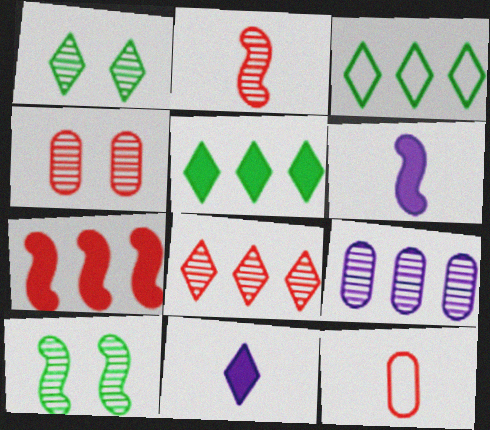[[1, 2, 9], 
[2, 4, 8], 
[3, 4, 6], 
[3, 7, 9]]